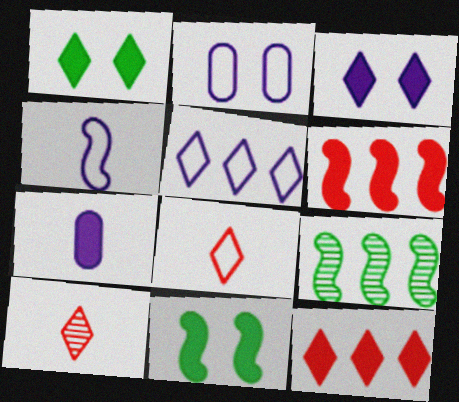[[1, 5, 10], 
[1, 6, 7], 
[2, 4, 5], 
[7, 11, 12]]